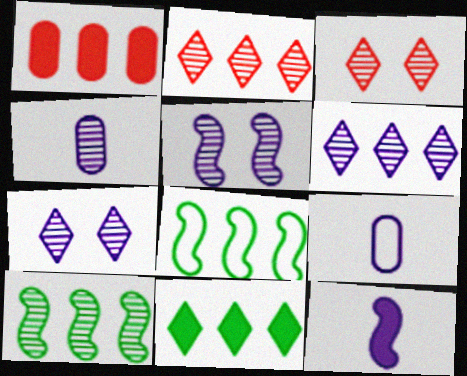[[1, 6, 8], 
[3, 4, 10], 
[4, 5, 6]]